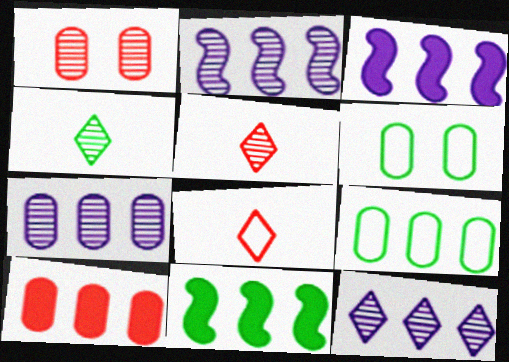[[1, 2, 4], 
[2, 7, 12], 
[3, 5, 6], 
[4, 6, 11], 
[7, 9, 10]]